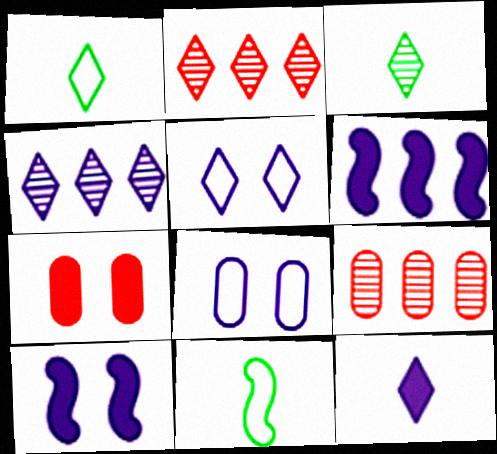[[1, 9, 10], 
[4, 5, 12], 
[4, 7, 11]]